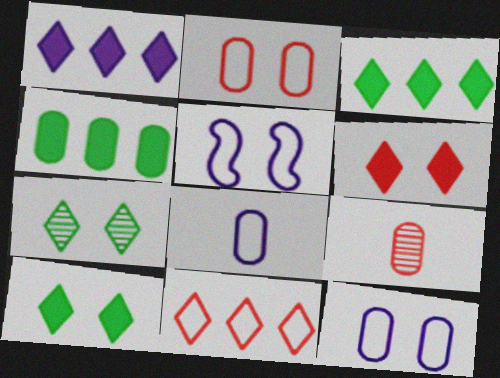[[3, 5, 9], 
[4, 9, 12]]